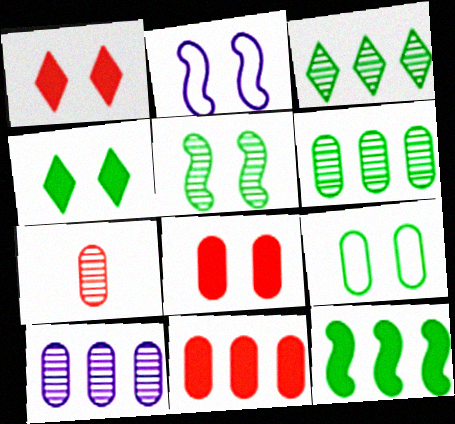[[4, 5, 9]]